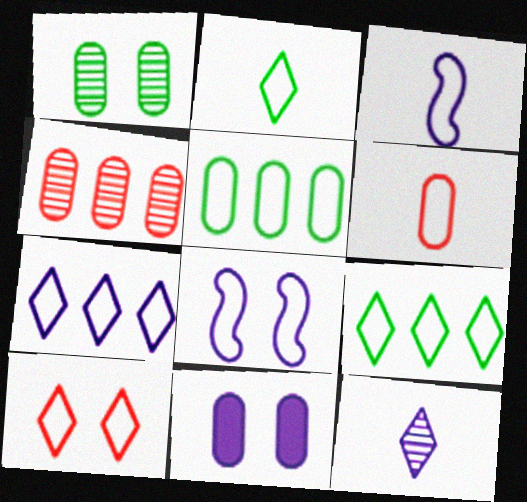[[2, 3, 6], 
[2, 7, 10], 
[3, 5, 10], 
[6, 8, 9]]